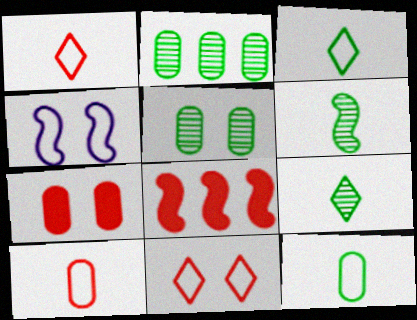[[4, 6, 8]]